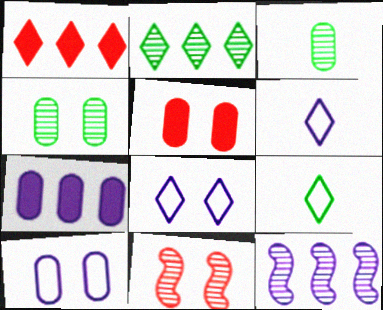[[4, 5, 10], 
[5, 9, 12], 
[7, 9, 11]]